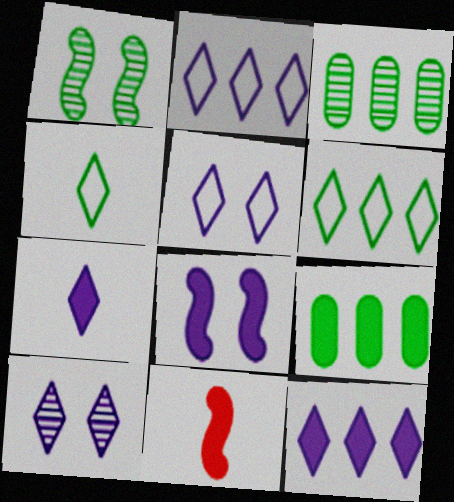[[1, 4, 9], 
[2, 7, 10], 
[3, 5, 11]]